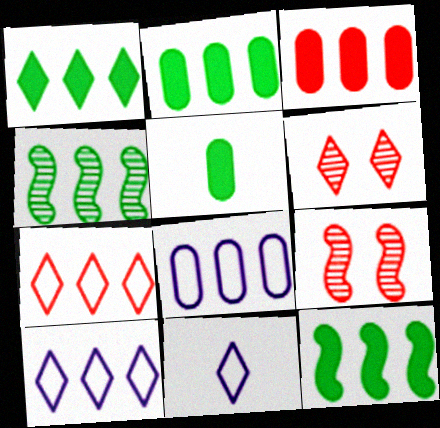[[1, 2, 12], 
[1, 6, 11], 
[2, 9, 11], 
[3, 4, 10], 
[5, 9, 10]]